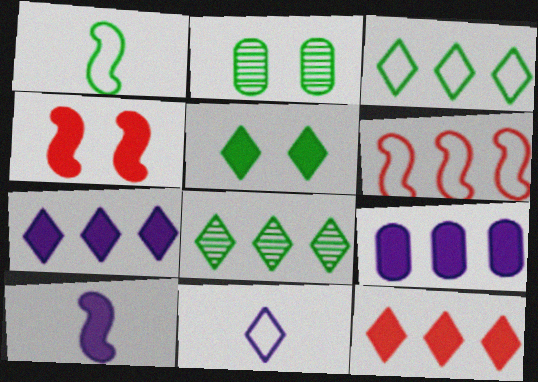[[6, 8, 9]]